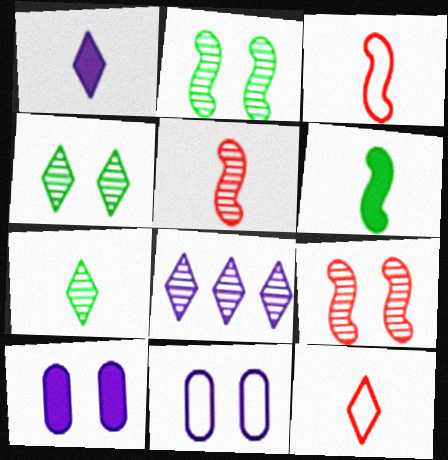[[1, 7, 12]]